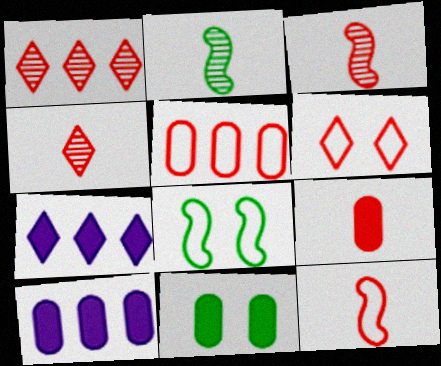[[2, 6, 10], 
[4, 8, 10], 
[4, 9, 12], 
[5, 6, 12], 
[9, 10, 11]]